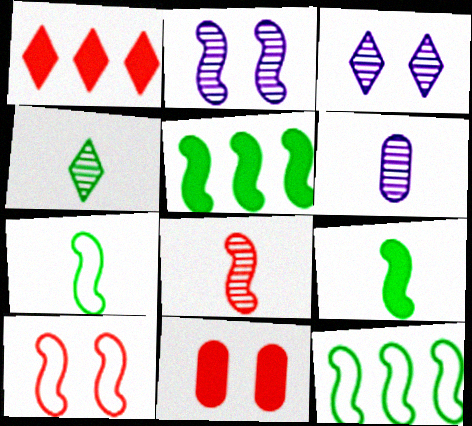[[4, 6, 8]]